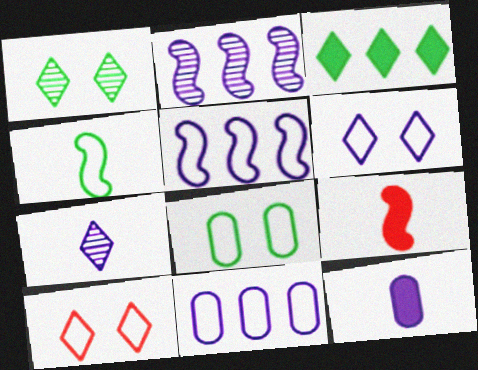[[1, 9, 11], 
[2, 6, 12], 
[3, 7, 10], 
[4, 10, 11]]